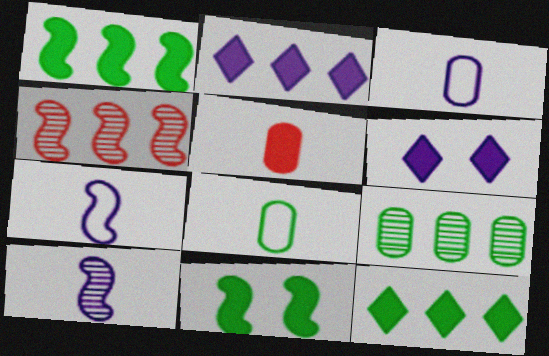[[1, 5, 6], 
[2, 5, 11], 
[4, 6, 8], 
[4, 7, 11]]